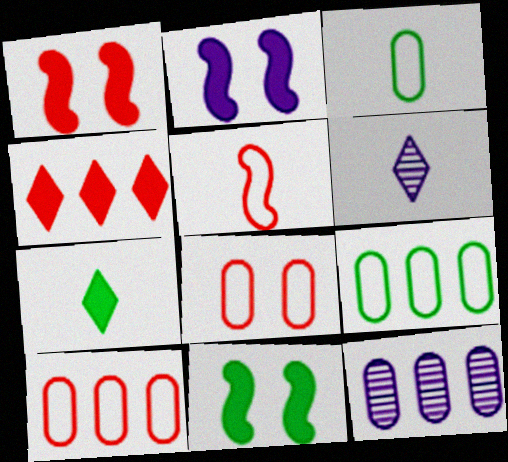[[1, 2, 11], 
[1, 6, 9], 
[6, 10, 11]]